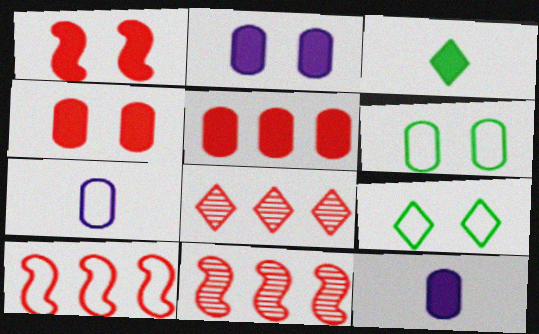[[5, 8, 10], 
[7, 9, 10], 
[9, 11, 12]]